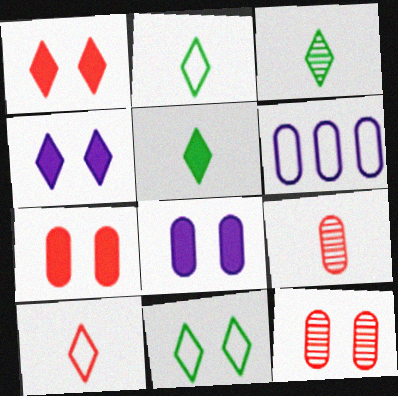[[2, 3, 5]]